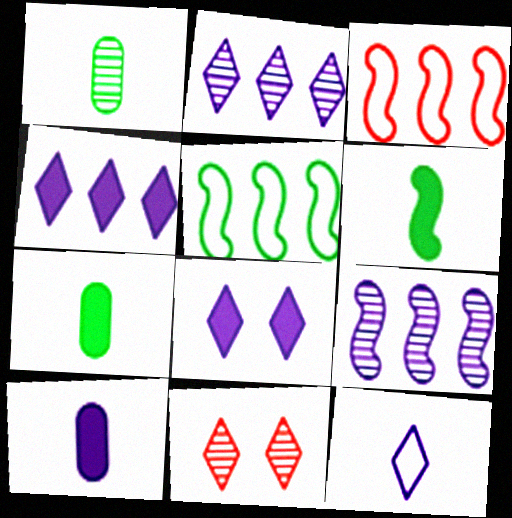[[1, 3, 8], 
[1, 9, 11], 
[2, 8, 12], 
[5, 10, 11]]